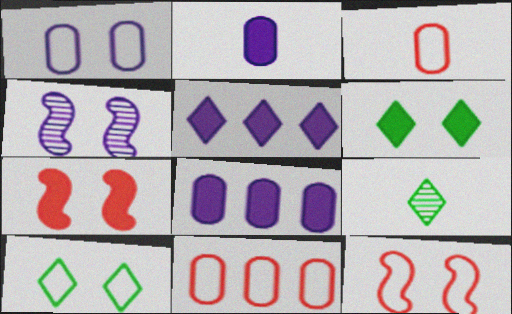[[1, 10, 12], 
[8, 9, 12]]